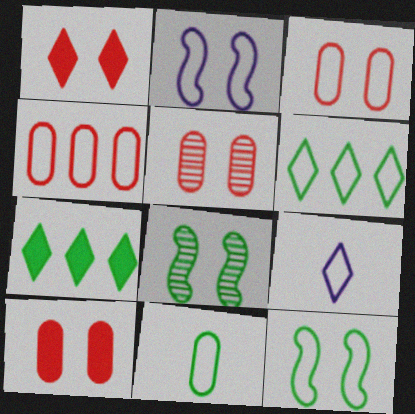[[3, 5, 10], 
[4, 9, 12], 
[6, 11, 12], 
[7, 8, 11]]